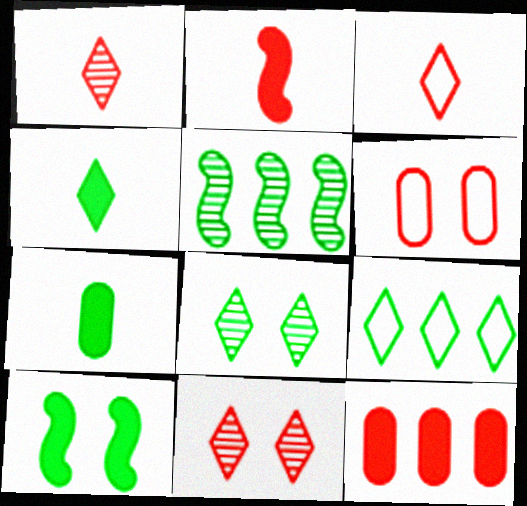[[4, 8, 9]]